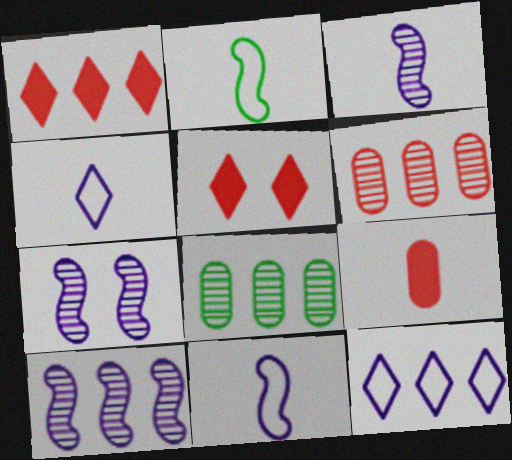[[3, 7, 10], 
[5, 8, 11]]